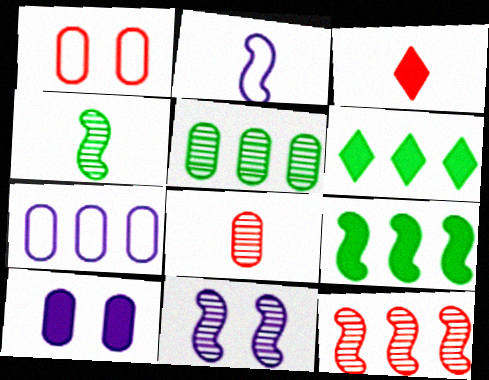[[1, 3, 12], 
[3, 9, 10], 
[4, 11, 12], 
[6, 7, 12]]